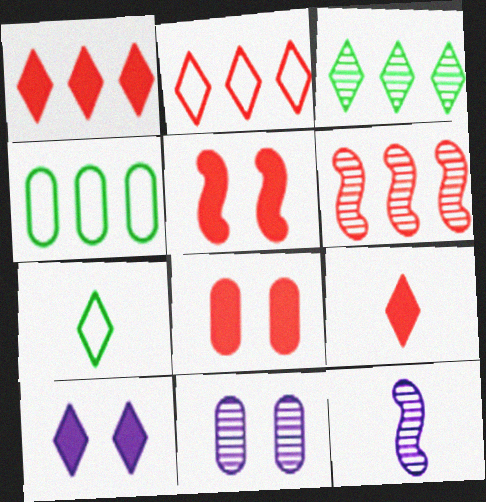[]